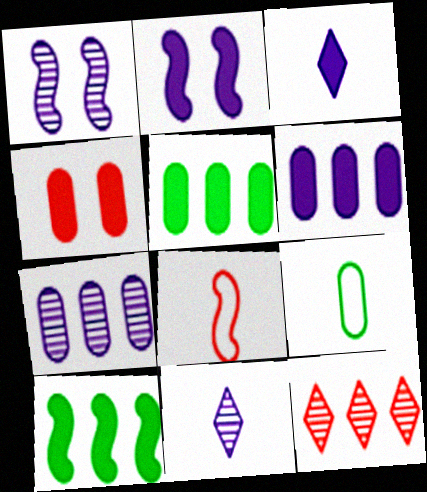[[1, 7, 11], 
[1, 8, 10], 
[2, 3, 6], 
[2, 9, 12], 
[3, 4, 10], 
[4, 7, 9], 
[4, 8, 12]]